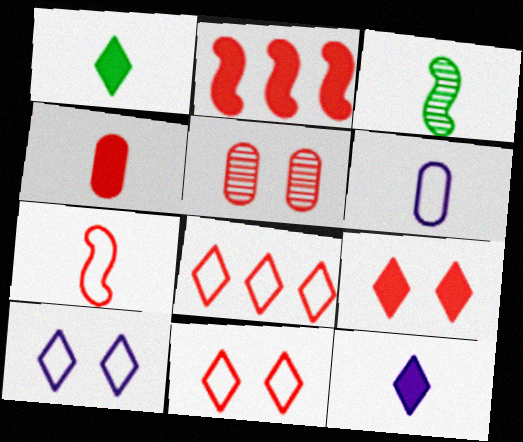[[2, 4, 9]]